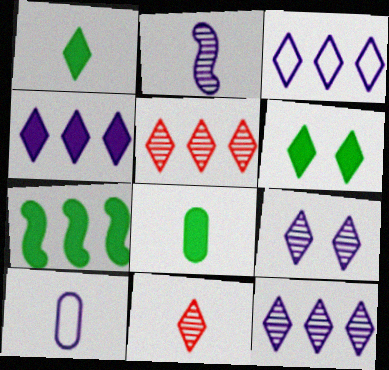[[3, 4, 12], 
[3, 6, 11], 
[6, 7, 8]]